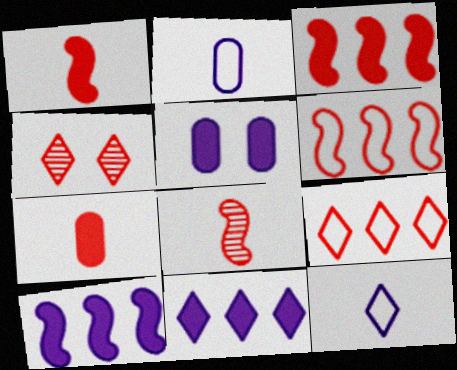[[4, 6, 7]]